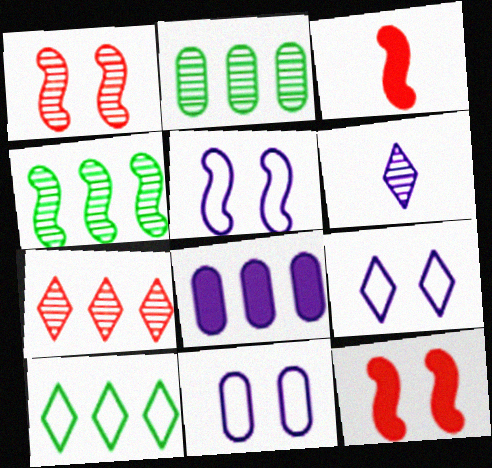[[1, 2, 6], 
[2, 3, 9], 
[3, 4, 5], 
[5, 6, 8], 
[5, 9, 11]]